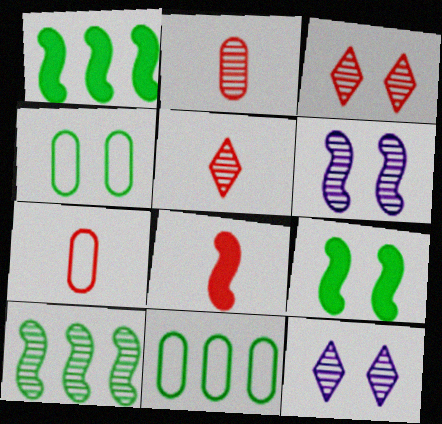[[1, 7, 12], 
[2, 10, 12], 
[5, 7, 8], 
[8, 11, 12]]